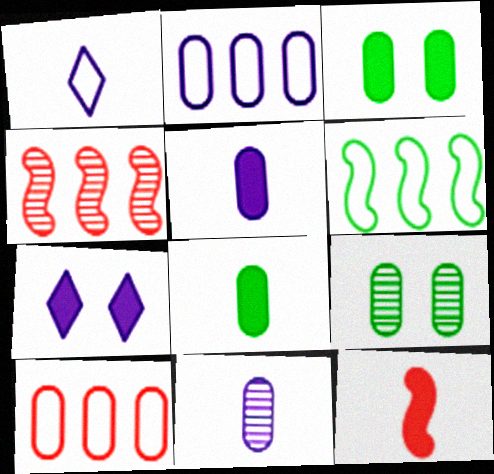[[1, 3, 4], 
[3, 10, 11], 
[5, 9, 10]]